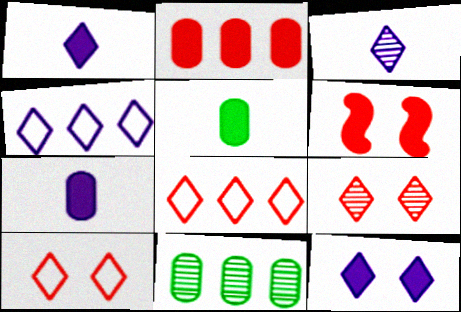[[3, 4, 12]]